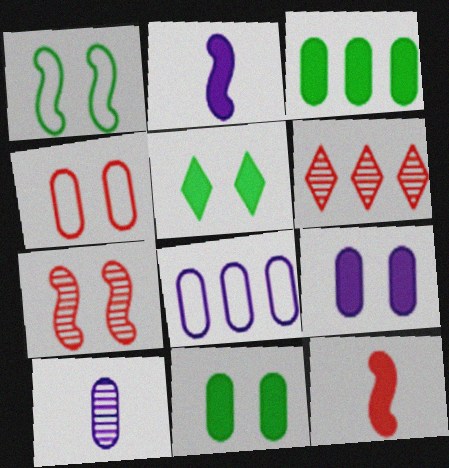[[3, 4, 10], 
[4, 6, 12], 
[8, 9, 10]]